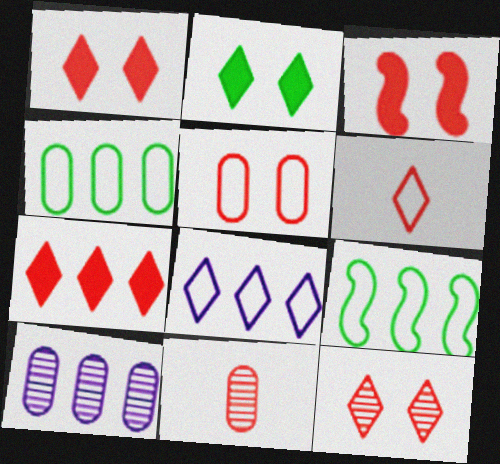[[3, 5, 12], 
[6, 7, 12], 
[7, 9, 10]]